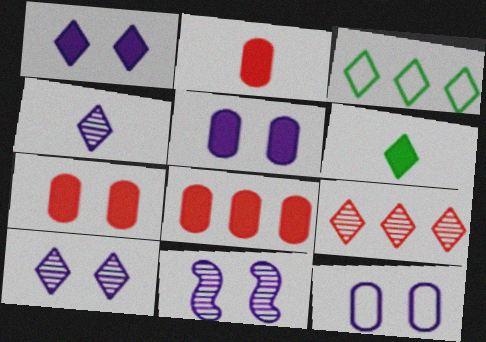[[1, 11, 12], 
[2, 3, 11], 
[2, 7, 8]]